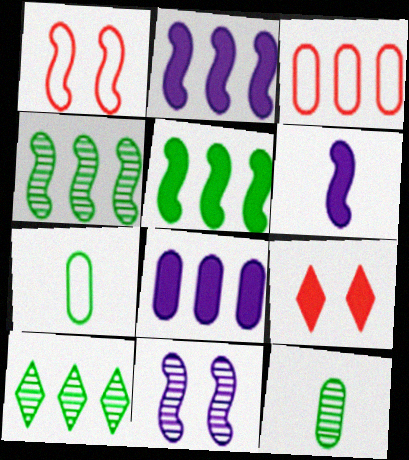[[1, 4, 6], 
[2, 3, 10]]